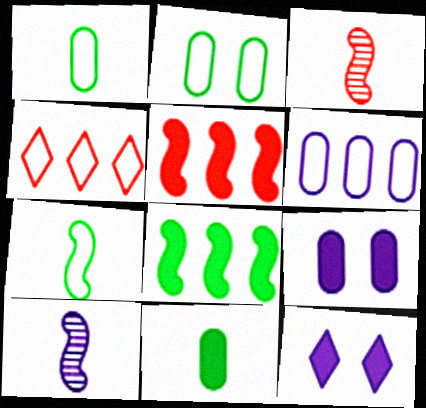[[5, 11, 12], 
[6, 10, 12]]